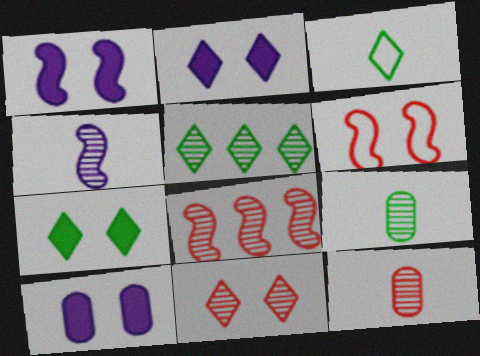[[1, 2, 10], 
[3, 5, 7], 
[3, 8, 10], 
[8, 11, 12]]